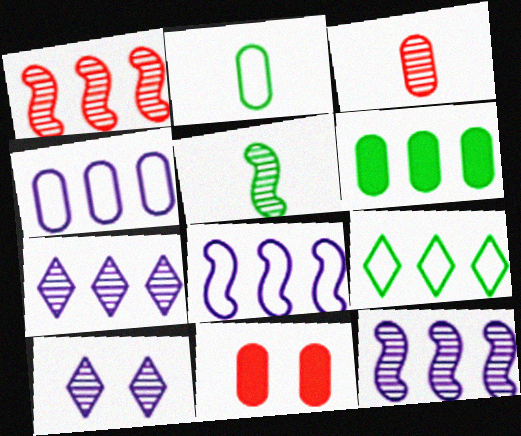[]